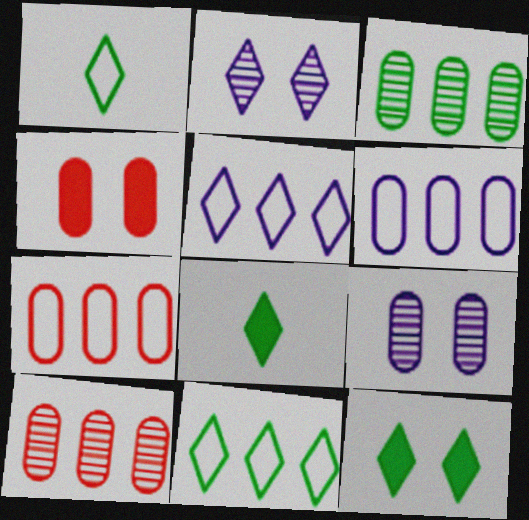[]